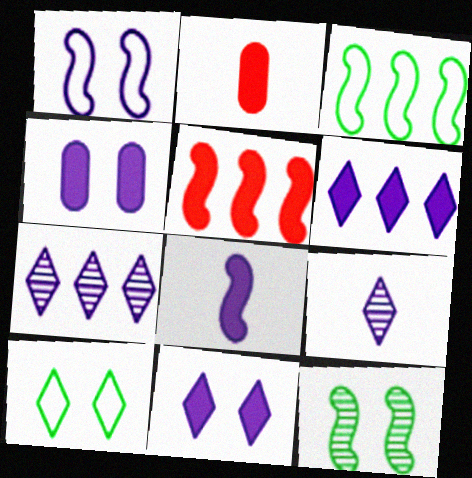[[4, 6, 8]]